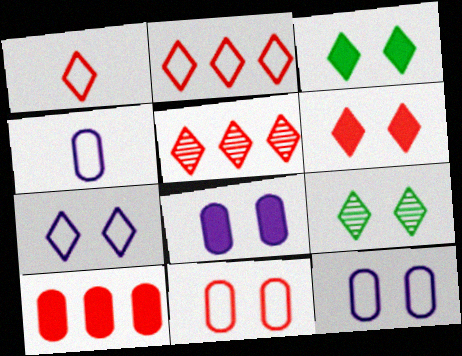[[1, 5, 6], 
[6, 7, 9]]